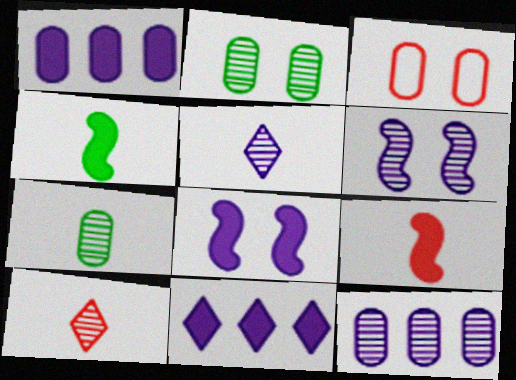[[1, 3, 7], 
[5, 6, 12]]